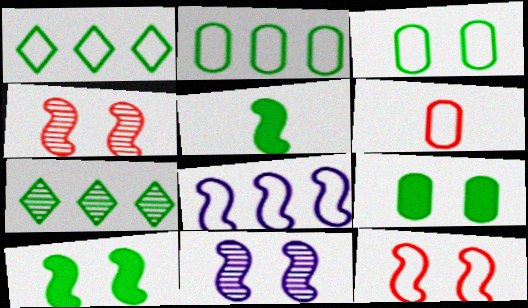[[3, 5, 7], 
[4, 5, 8], 
[10, 11, 12]]